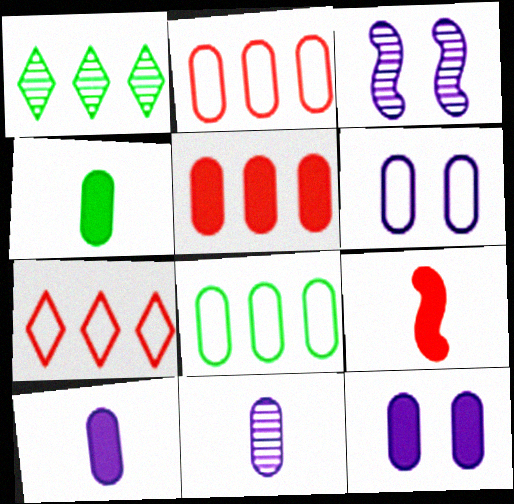[[1, 6, 9], 
[3, 4, 7], 
[4, 5, 12]]